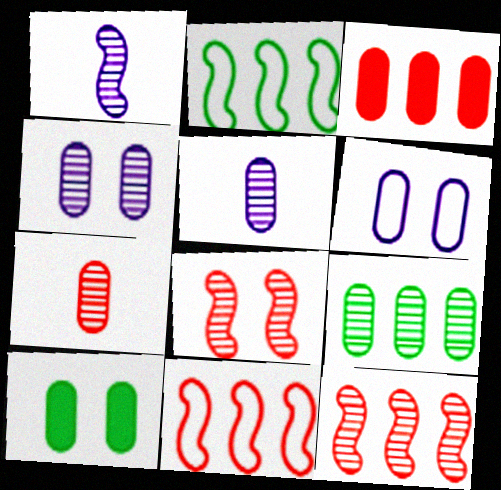[[4, 7, 9]]